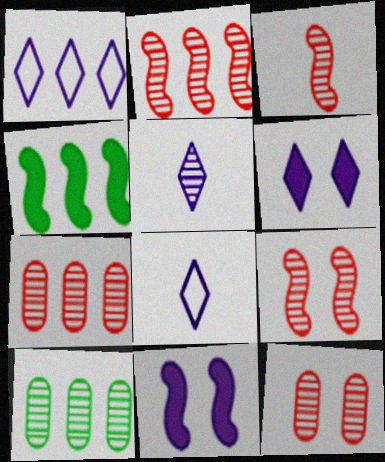[[1, 4, 7], 
[1, 5, 6], 
[2, 3, 9], 
[4, 8, 12], 
[5, 9, 10]]